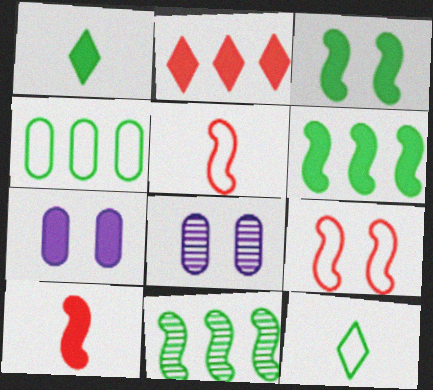[]